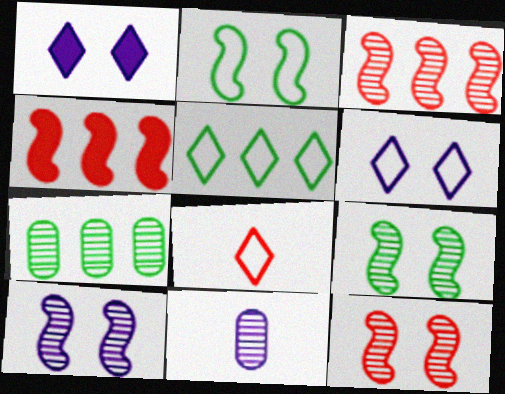[[5, 6, 8], 
[9, 10, 12]]